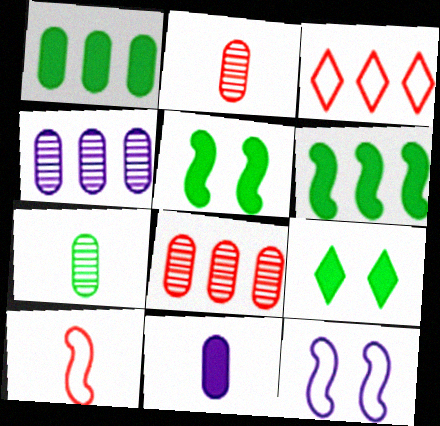[[3, 4, 6], 
[4, 9, 10]]